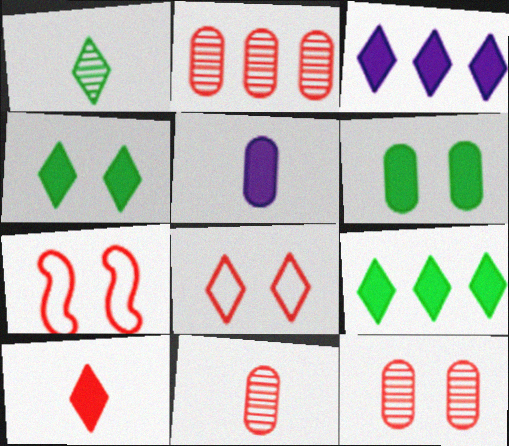[[1, 3, 8], 
[2, 7, 10], 
[2, 11, 12], 
[3, 4, 10]]